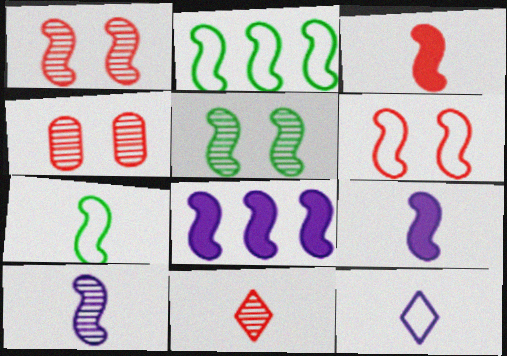[[1, 2, 9], 
[1, 7, 8], 
[3, 7, 10]]